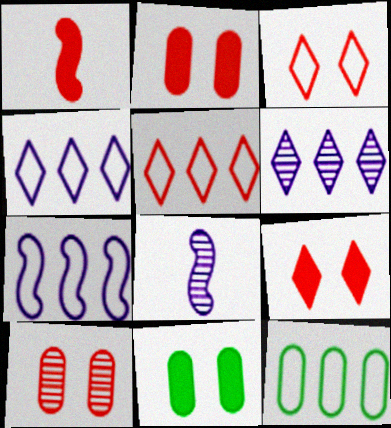[[1, 5, 10], 
[5, 7, 12], 
[5, 8, 11], 
[8, 9, 12]]